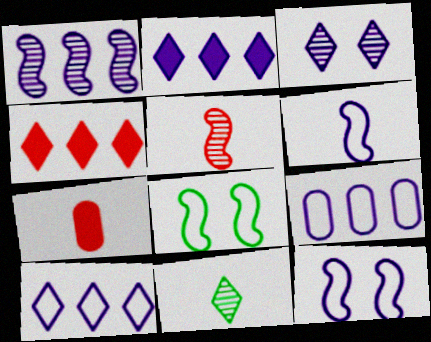[[1, 2, 9], 
[6, 7, 11]]